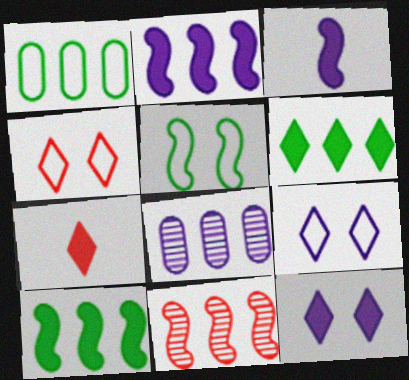[[3, 5, 11], 
[3, 8, 9], 
[5, 7, 8], 
[6, 7, 12]]